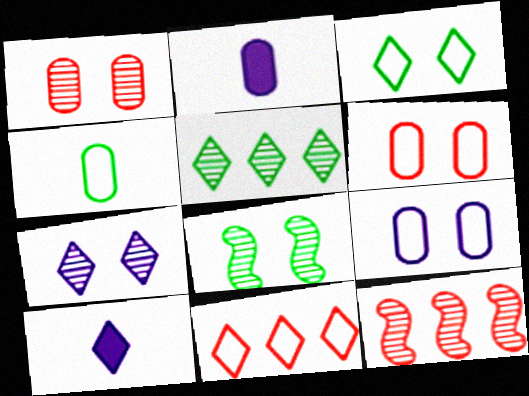[[1, 7, 8], 
[2, 3, 12], 
[2, 8, 11]]